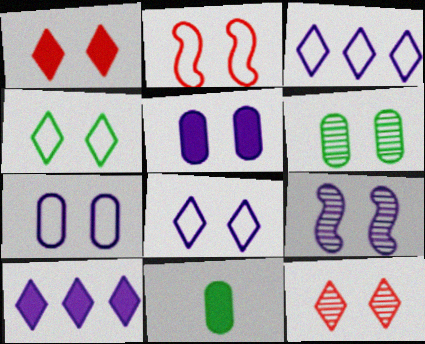[[2, 4, 7], 
[5, 8, 9], 
[6, 9, 12]]